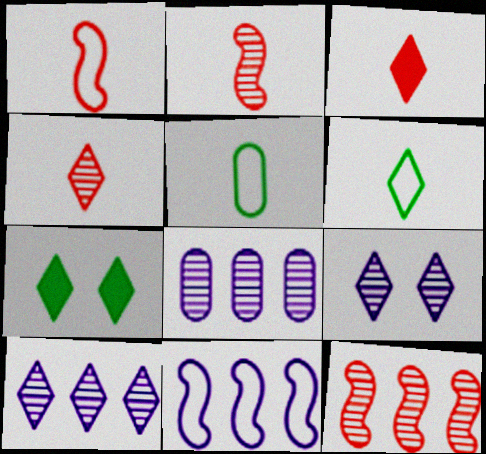[[1, 7, 8]]